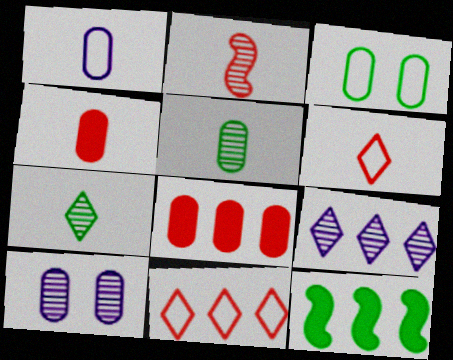[[1, 4, 5], 
[2, 4, 6], 
[3, 7, 12], 
[6, 10, 12]]